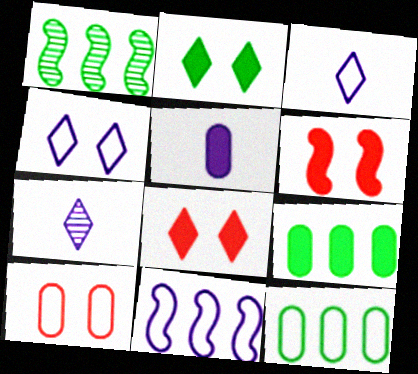[[6, 7, 12]]